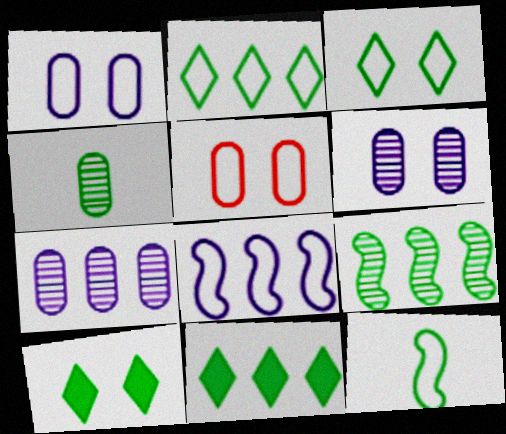[]